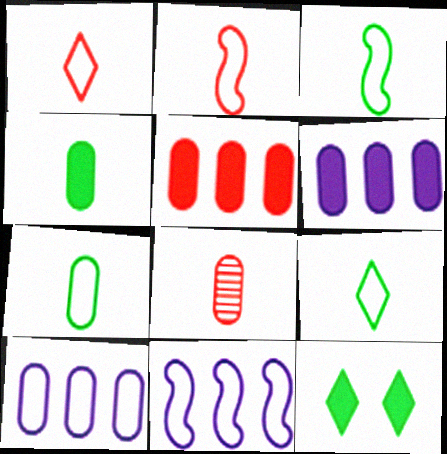[[3, 7, 9], 
[8, 11, 12]]